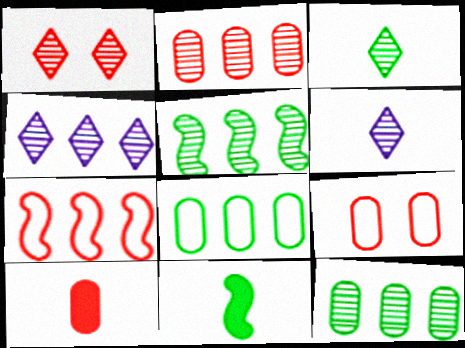[[1, 3, 4], 
[1, 7, 10], 
[2, 4, 5], 
[2, 9, 10], 
[4, 9, 11]]